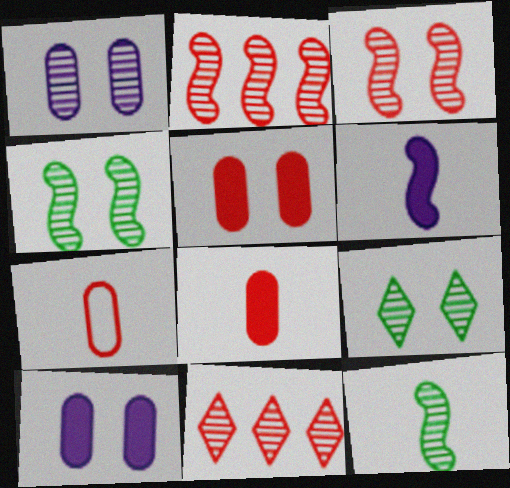[[1, 3, 9], 
[1, 11, 12]]